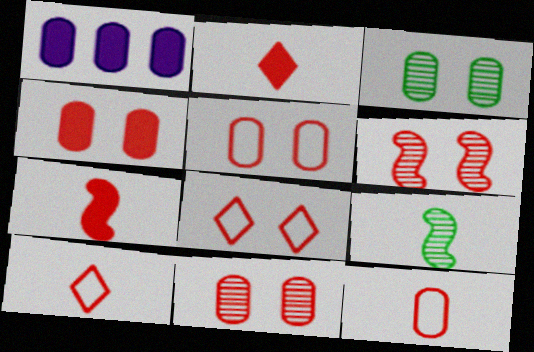[[1, 3, 12], 
[1, 8, 9], 
[4, 5, 11], 
[4, 6, 8]]